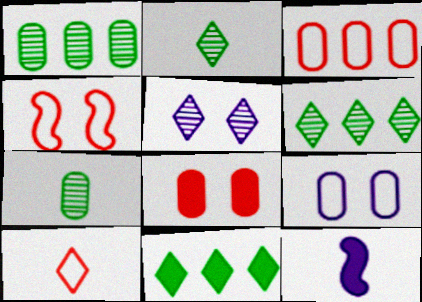[[3, 4, 10], 
[5, 10, 11], 
[7, 10, 12], 
[8, 11, 12]]